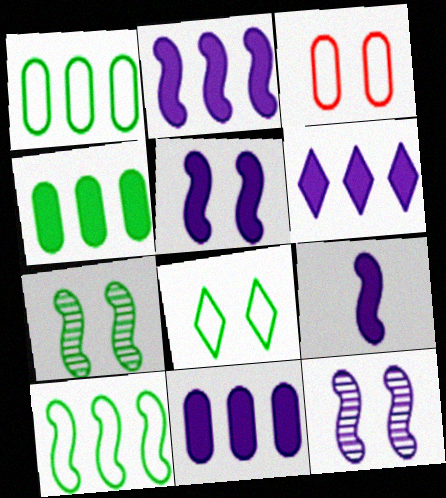[[2, 5, 9], 
[2, 6, 11]]